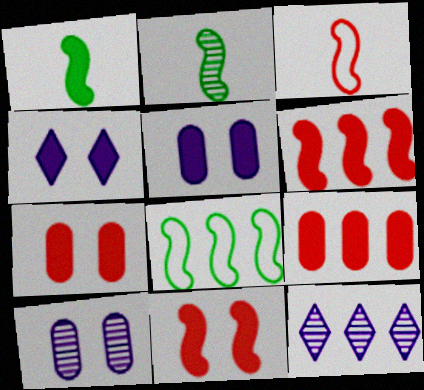[[1, 4, 9], 
[8, 9, 12]]